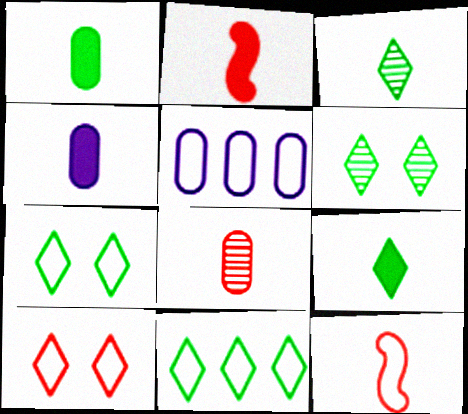[[2, 4, 9], 
[2, 5, 6], 
[3, 4, 12], 
[5, 7, 12], 
[6, 9, 11]]